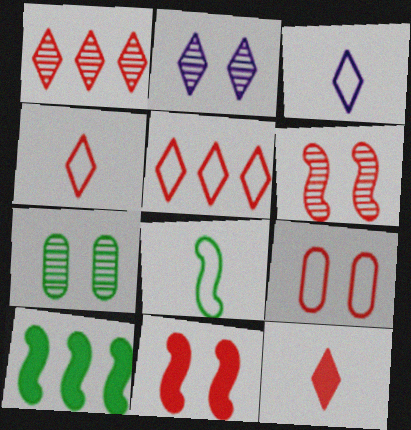[[2, 6, 7]]